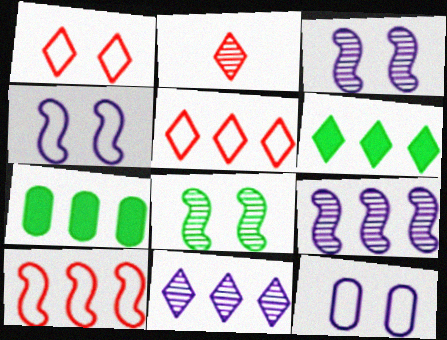[[2, 4, 7], 
[5, 6, 11], 
[5, 7, 9], 
[7, 10, 11]]